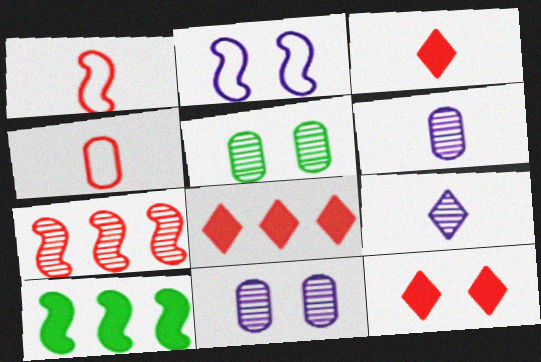[[2, 5, 12], 
[3, 8, 12], 
[4, 7, 12], 
[5, 7, 9]]